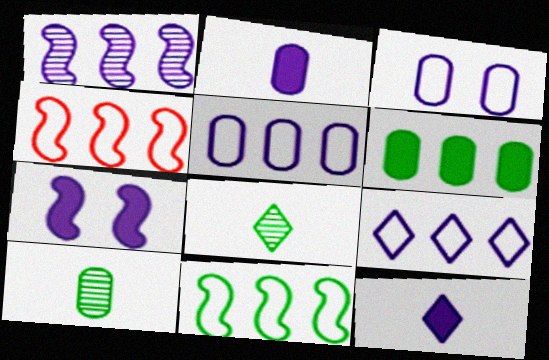[[1, 3, 12]]